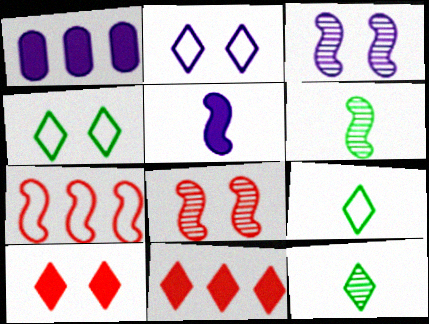[[1, 8, 9], 
[2, 11, 12]]